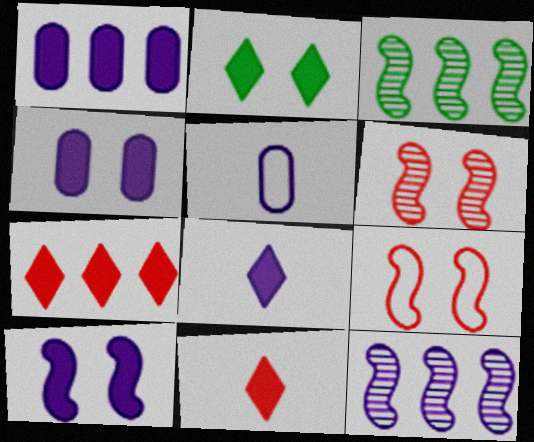[[1, 8, 10], 
[2, 7, 8]]